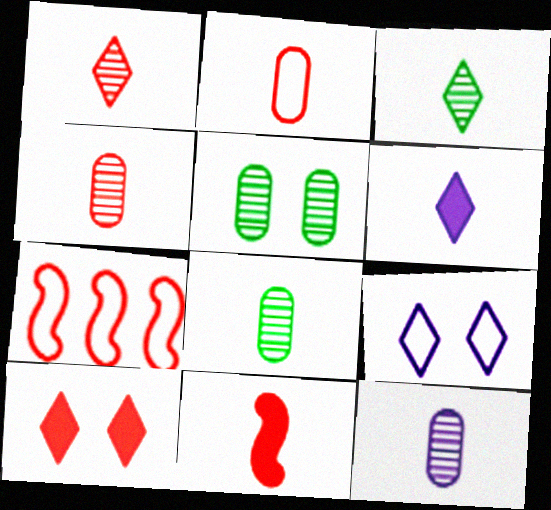[[1, 2, 11], 
[4, 7, 10], 
[4, 8, 12], 
[5, 6, 7]]